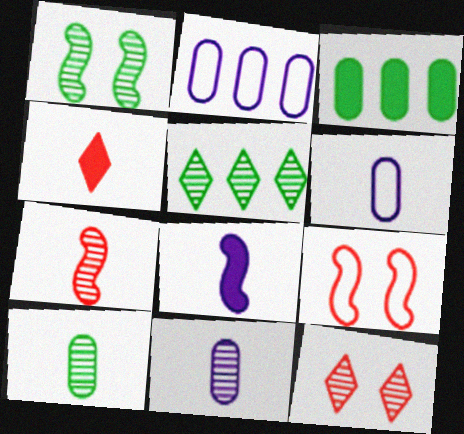[[1, 2, 4], 
[1, 5, 10]]